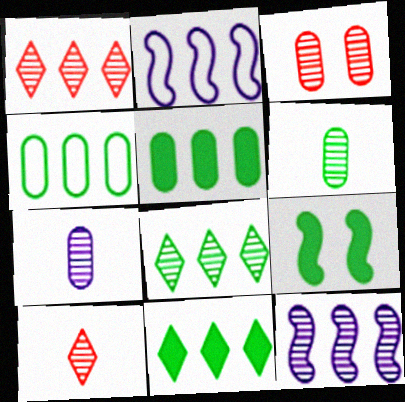[[1, 2, 5]]